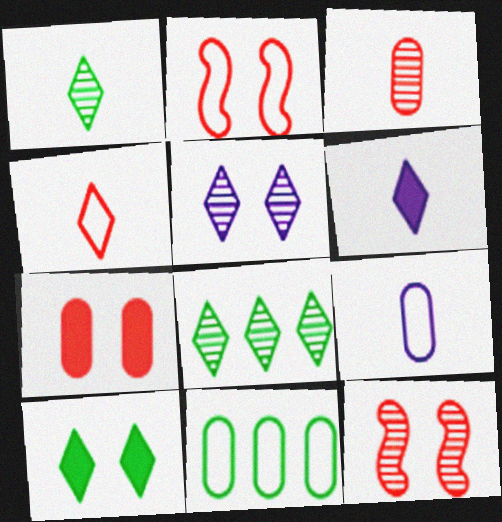[[1, 4, 6], 
[6, 11, 12]]